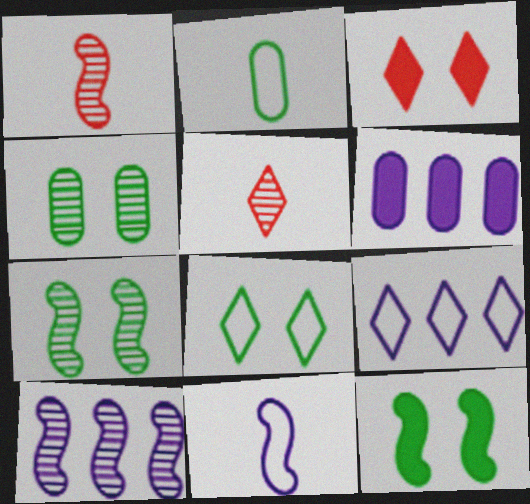[[1, 6, 8], 
[1, 7, 10], 
[2, 3, 10], 
[4, 5, 10], 
[4, 8, 12], 
[6, 9, 10]]